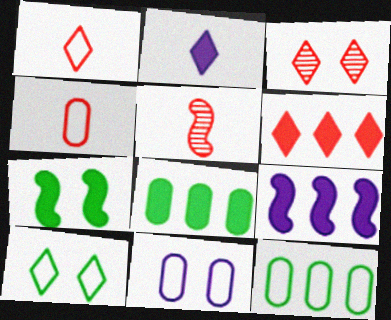[[1, 3, 6], 
[3, 7, 11], 
[4, 11, 12], 
[6, 8, 9]]